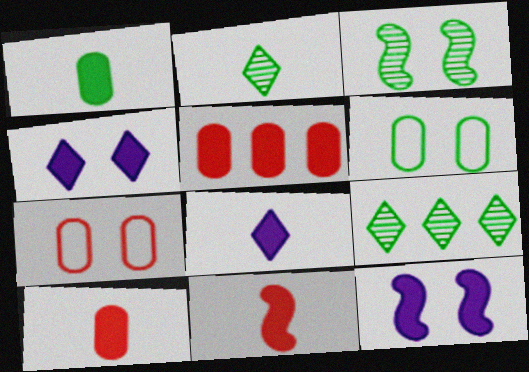[[1, 8, 11], 
[3, 4, 7]]